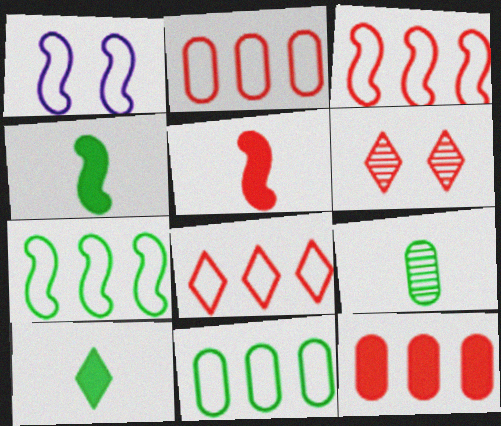[[2, 3, 8], 
[2, 5, 6]]